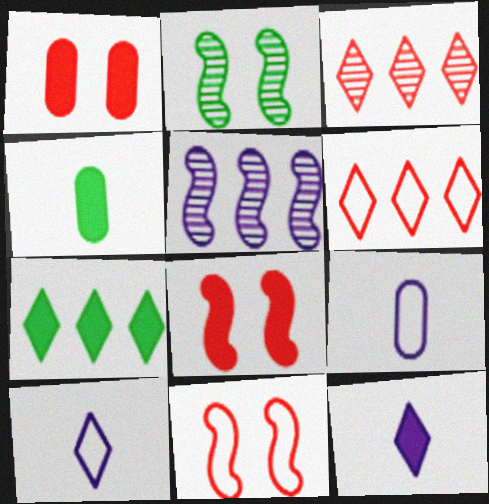[]